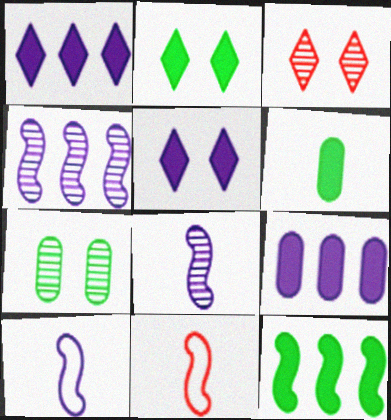[[1, 7, 11], 
[2, 6, 12]]